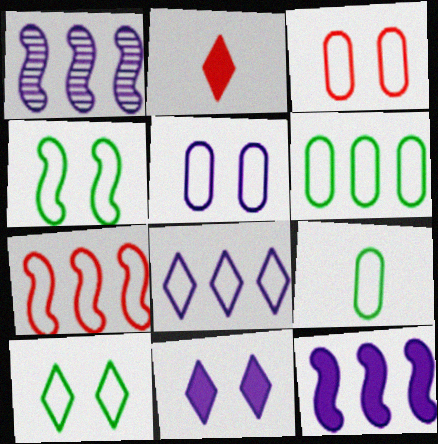[[6, 7, 8]]